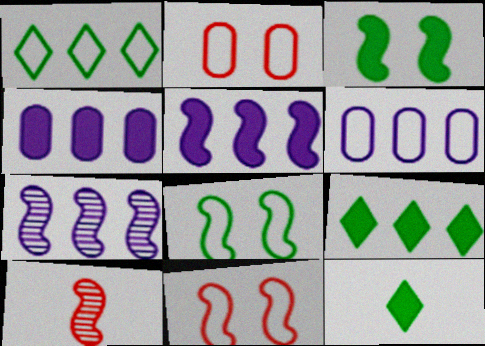[[2, 7, 12], 
[5, 8, 10]]